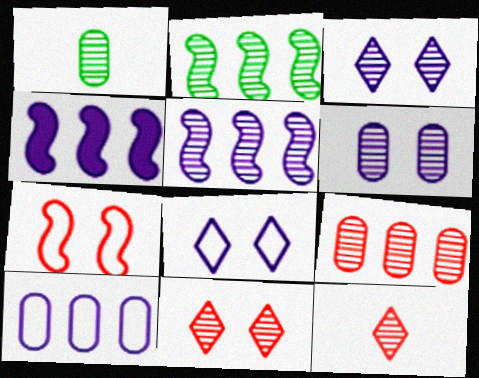[[1, 5, 11], 
[1, 6, 9], 
[2, 6, 12]]